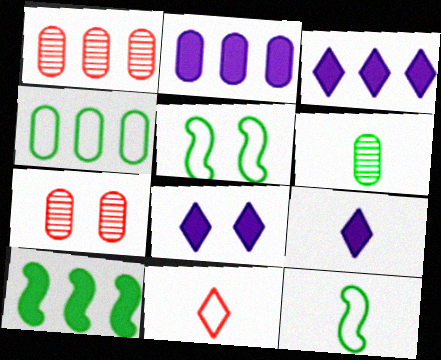[[1, 2, 4], 
[1, 5, 9], 
[1, 8, 12], 
[3, 7, 12], 
[3, 8, 9], 
[5, 7, 8]]